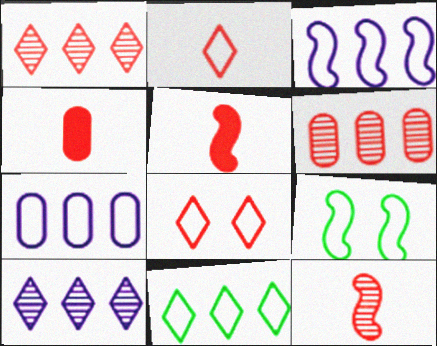[[2, 4, 12], 
[2, 7, 9], 
[4, 9, 10], 
[5, 6, 8]]